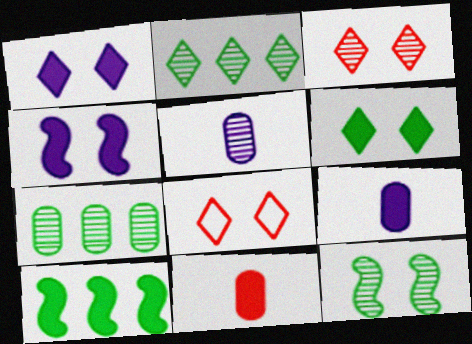[[1, 10, 11], 
[5, 8, 10]]